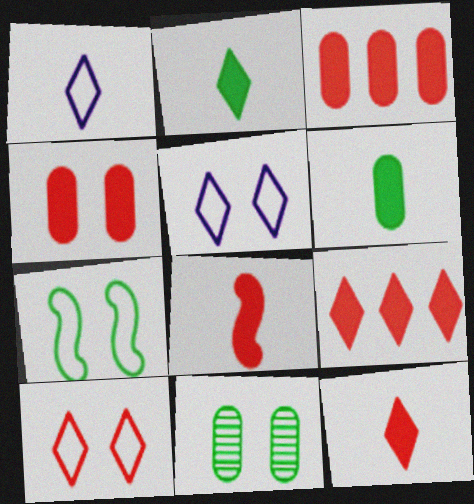[[4, 8, 9]]